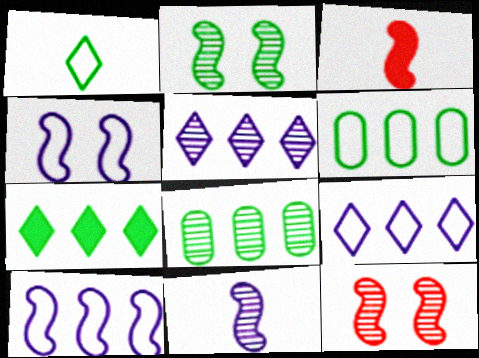[[2, 3, 10]]